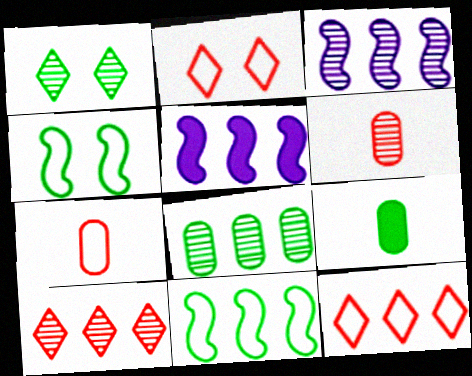[[1, 3, 6], 
[1, 5, 7], 
[1, 9, 11], 
[2, 3, 9], 
[3, 8, 10], 
[5, 8, 12]]